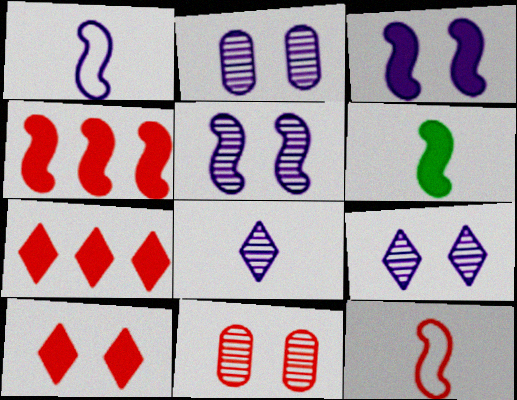[[2, 5, 9], 
[3, 4, 6], 
[7, 11, 12]]